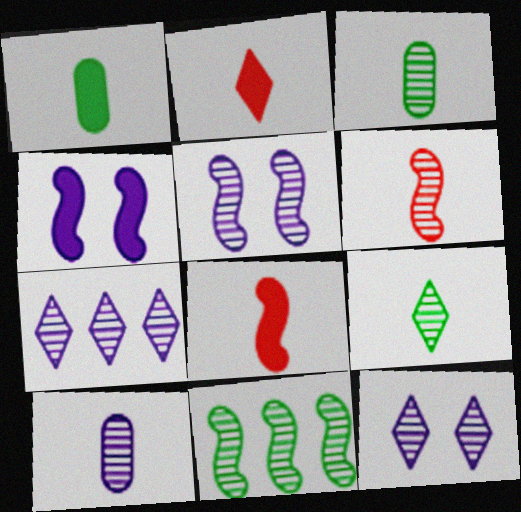[[5, 6, 11], 
[5, 7, 10], 
[6, 9, 10]]